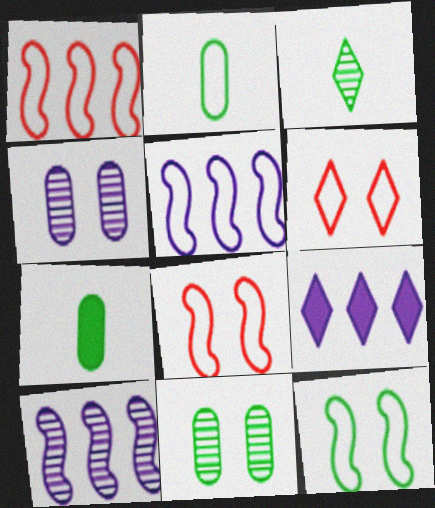[[2, 5, 6], 
[3, 6, 9], 
[6, 7, 10]]